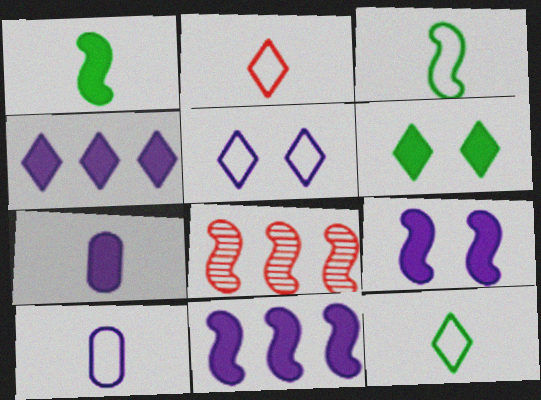[[2, 3, 10], 
[3, 8, 9], 
[4, 7, 9], 
[6, 8, 10]]